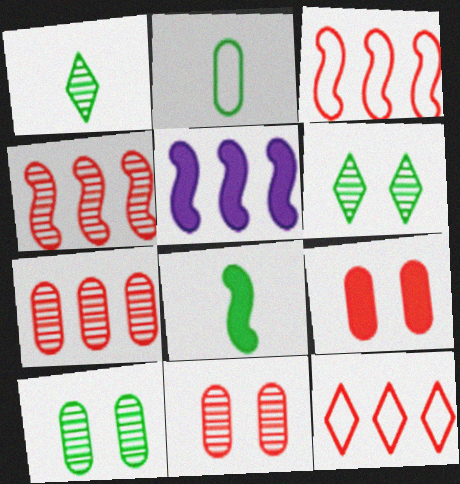[[1, 2, 8]]